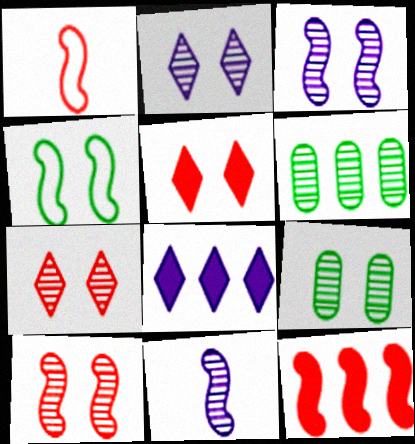[[1, 8, 9], 
[1, 10, 12], 
[2, 9, 10], 
[3, 7, 9], 
[4, 11, 12], 
[6, 7, 11]]